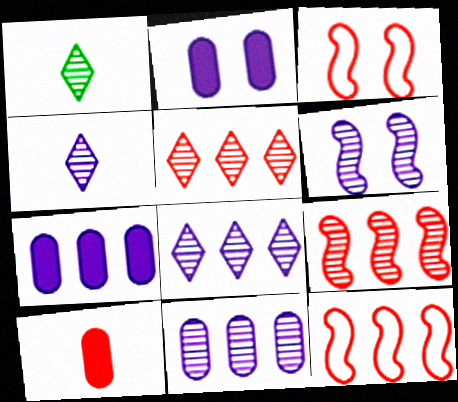[[1, 2, 12], 
[1, 3, 7], 
[3, 5, 10], 
[4, 6, 11]]